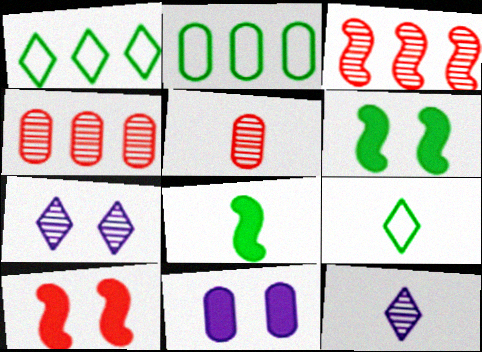[[2, 5, 11], 
[2, 10, 12], 
[3, 9, 11]]